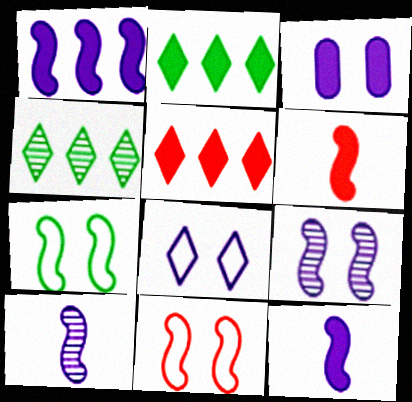[[2, 3, 6], 
[3, 8, 9]]